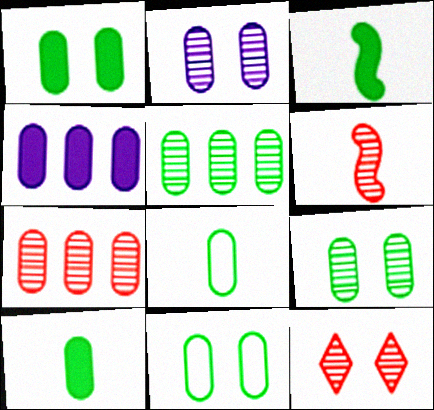[[1, 5, 8], 
[1, 9, 11], 
[5, 10, 11], 
[6, 7, 12]]